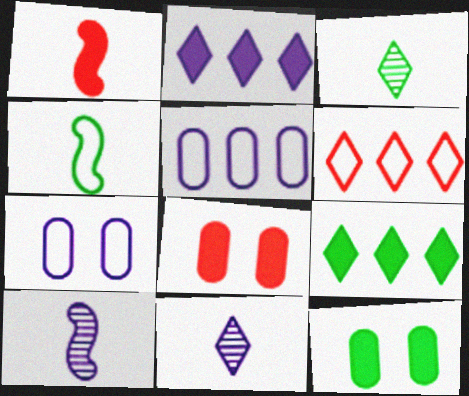[[1, 2, 12], 
[1, 4, 10], 
[2, 7, 10], 
[4, 6, 7], 
[6, 10, 12]]